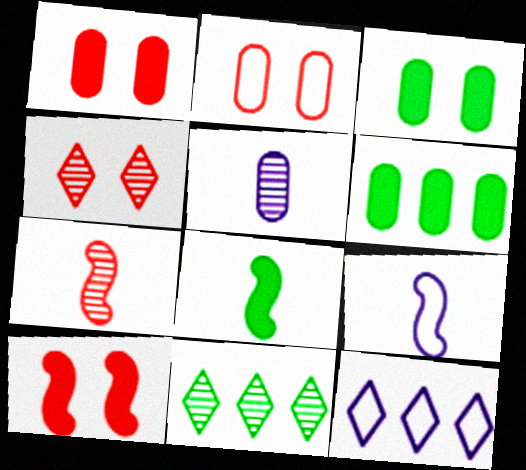[[1, 9, 11], 
[2, 4, 10], 
[2, 5, 6], 
[3, 7, 12], 
[4, 6, 9], 
[7, 8, 9]]